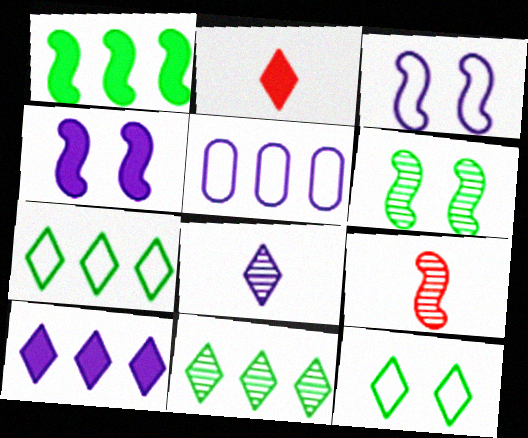[[1, 3, 9], 
[2, 5, 6], 
[4, 5, 8]]